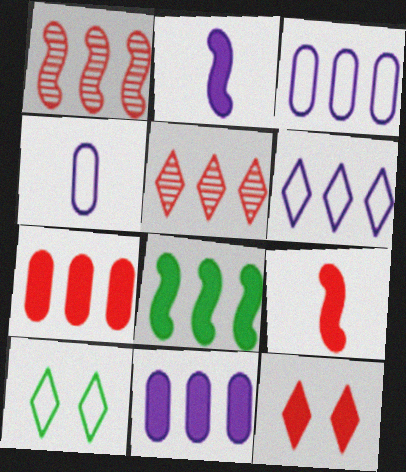[[3, 5, 8], 
[7, 9, 12]]